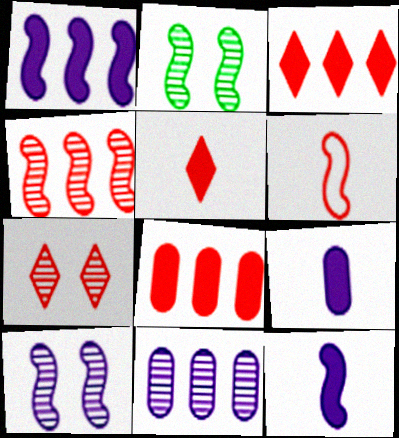[[1, 2, 6], 
[6, 7, 8]]